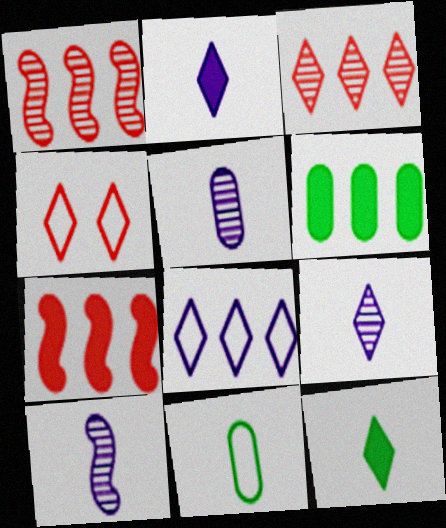[[1, 6, 8], 
[4, 6, 10], 
[5, 9, 10]]